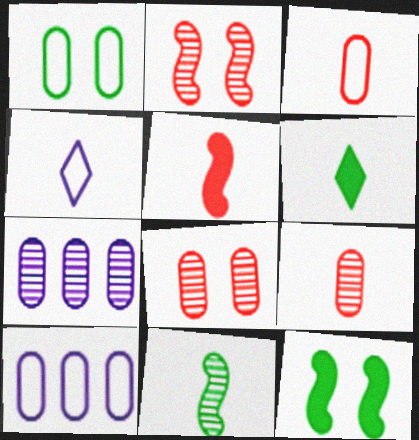[[1, 3, 10], 
[2, 6, 10]]